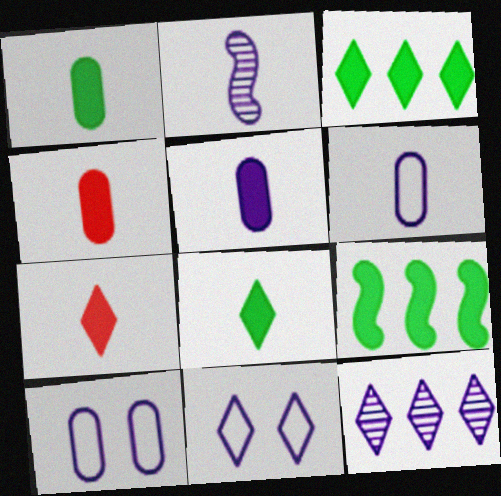[[1, 4, 5]]